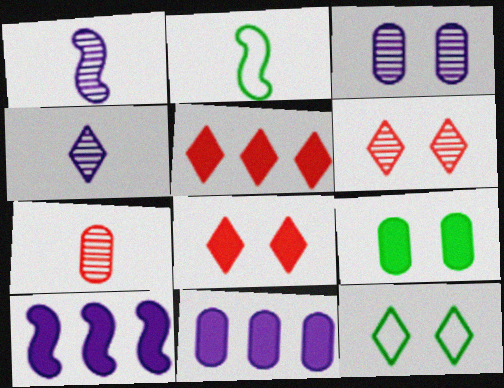[[2, 3, 5], 
[2, 6, 11], 
[4, 5, 12], 
[7, 10, 12]]